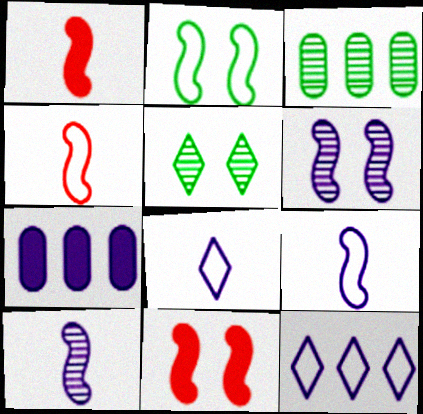[[2, 6, 11], 
[3, 8, 11], 
[4, 5, 7], 
[6, 7, 8]]